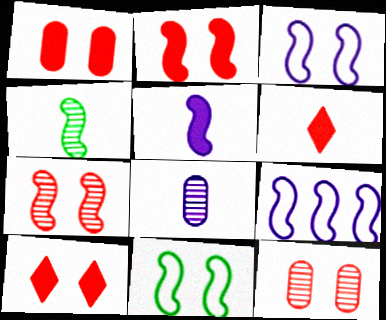[[1, 2, 10], 
[2, 4, 9]]